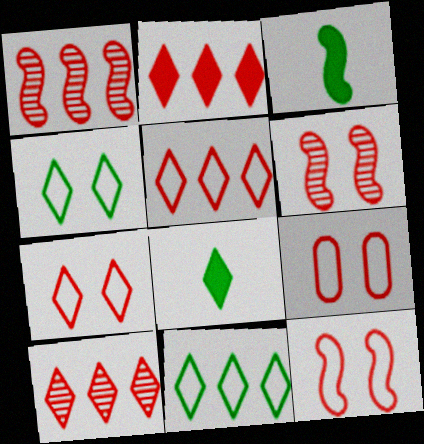[[2, 5, 10], 
[7, 9, 12]]